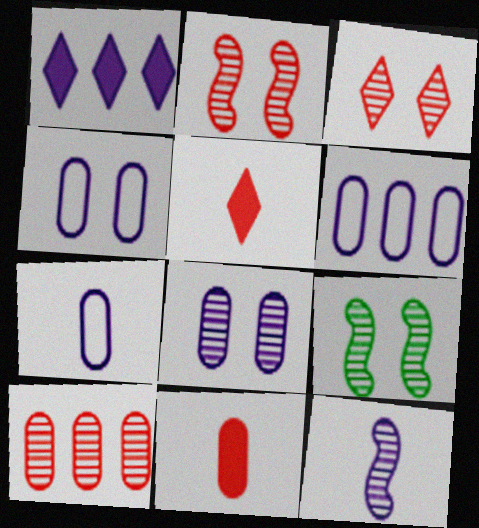[[1, 4, 12], 
[3, 8, 9], 
[4, 6, 7], 
[5, 6, 9]]